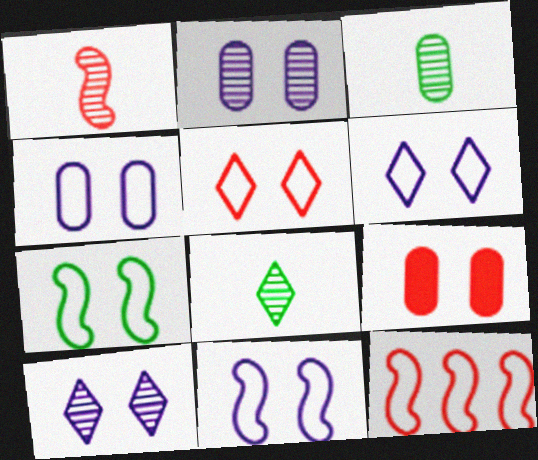[[4, 5, 7], 
[4, 6, 11], 
[7, 9, 10]]